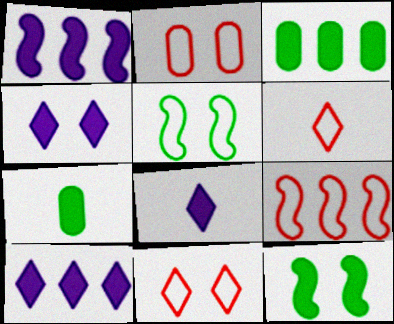[[2, 6, 9], 
[4, 8, 10]]